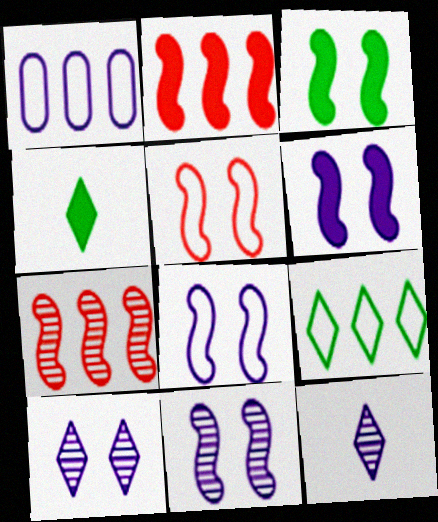[[1, 6, 12], 
[3, 5, 11], 
[6, 8, 11]]